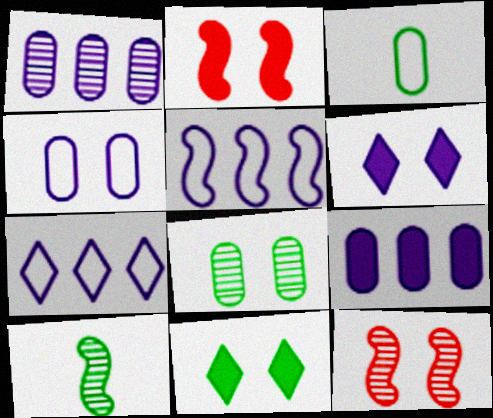[[2, 5, 10], 
[4, 11, 12]]